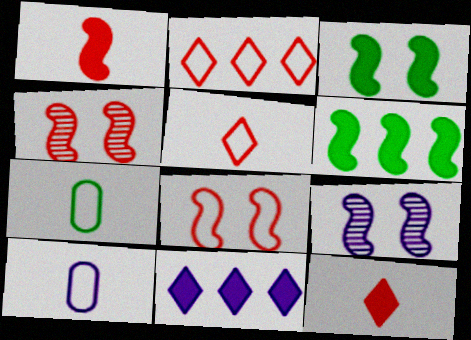[[3, 8, 9], 
[4, 7, 11], 
[9, 10, 11]]